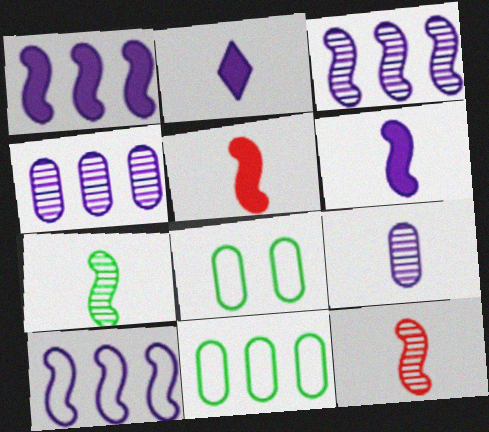[[1, 3, 10]]